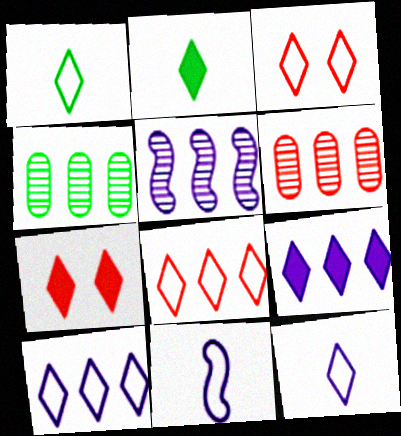[[1, 3, 10], 
[2, 7, 9], 
[4, 7, 11]]